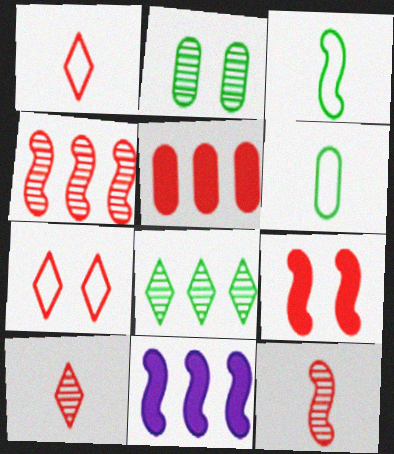[[1, 2, 11], 
[5, 7, 12]]